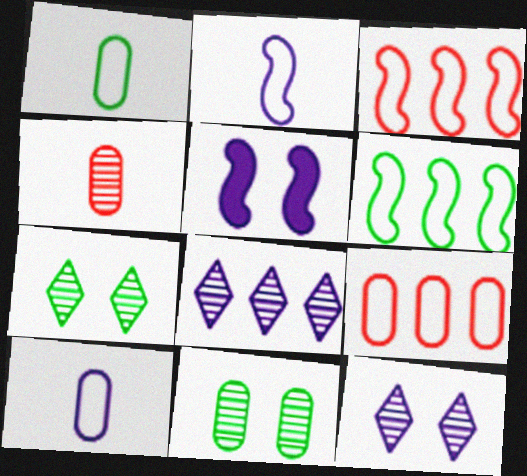[[5, 8, 10]]